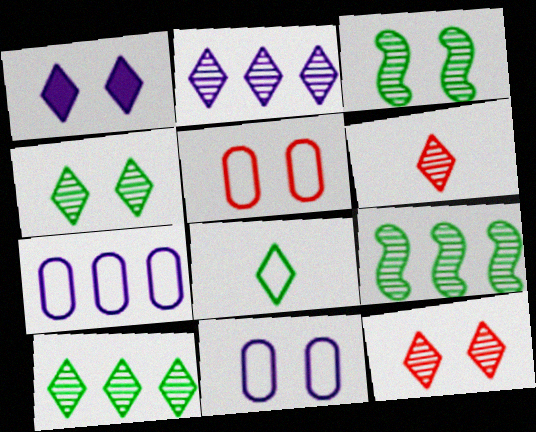[[1, 3, 5], 
[2, 4, 6]]